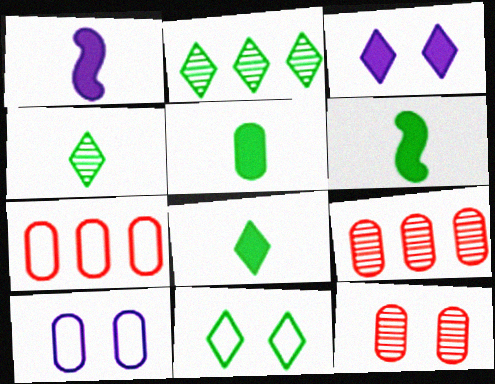[[1, 9, 11], 
[2, 8, 11], 
[5, 6, 8], 
[5, 9, 10]]